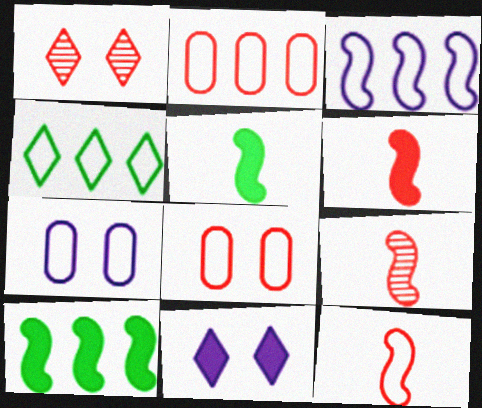[[1, 2, 6], 
[2, 3, 4], 
[4, 7, 12], 
[6, 9, 12]]